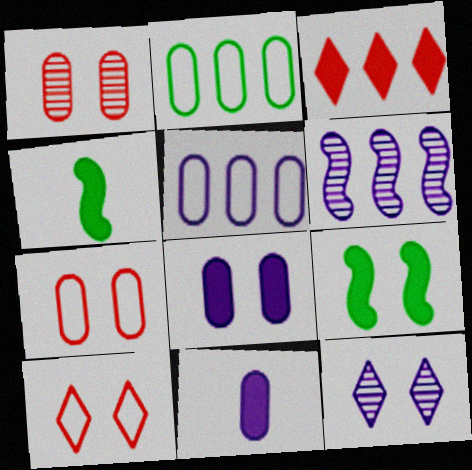[[1, 2, 11], 
[2, 3, 6], 
[3, 4, 8], 
[3, 9, 11], 
[7, 9, 12]]